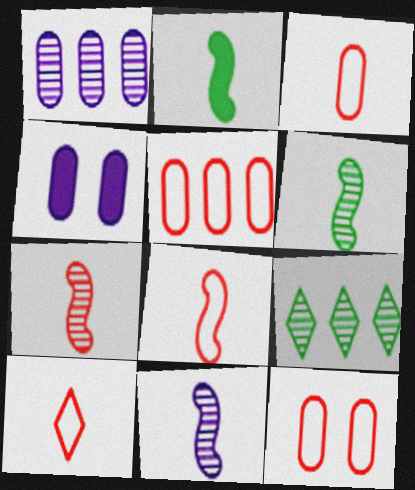[[2, 8, 11], 
[3, 5, 12], 
[3, 8, 10], 
[4, 8, 9], 
[6, 7, 11]]